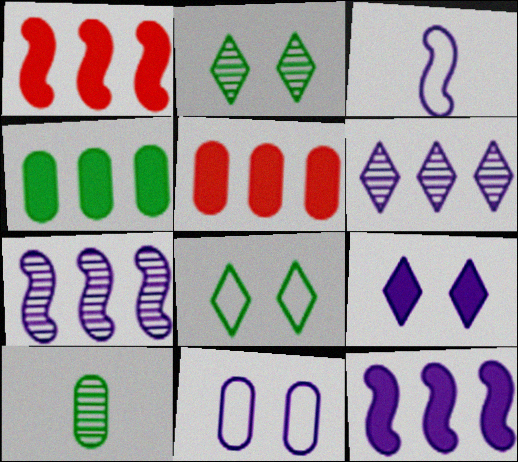[[2, 3, 5], 
[5, 10, 11]]